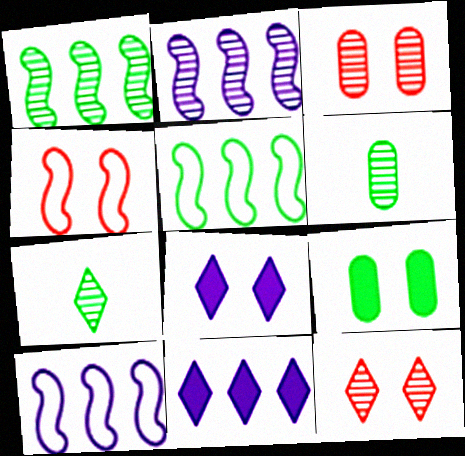[[2, 3, 7], 
[2, 6, 12], 
[4, 6, 11], 
[5, 7, 9]]